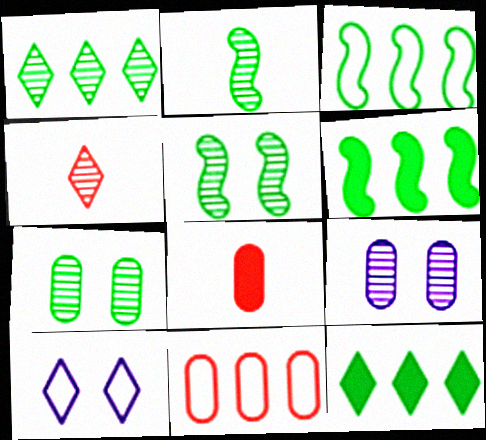[[1, 2, 7], 
[4, 10, 12]]